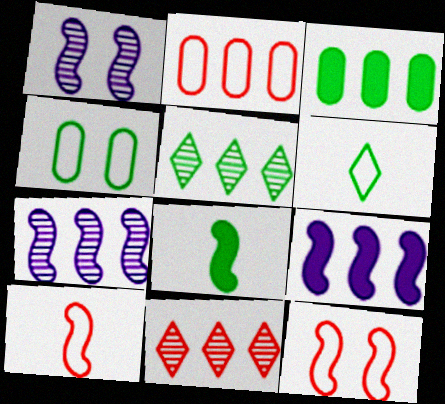[[2, 5, 9], 
[4, 5, 8], 
[7, 8, 12]]